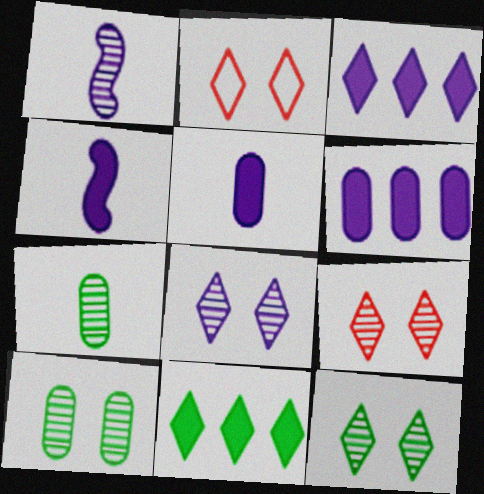[[8, 9, 12]]